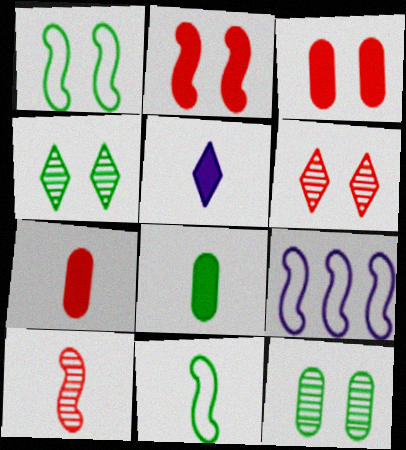[[4, 7, 9], 
[6, 8, 9]]